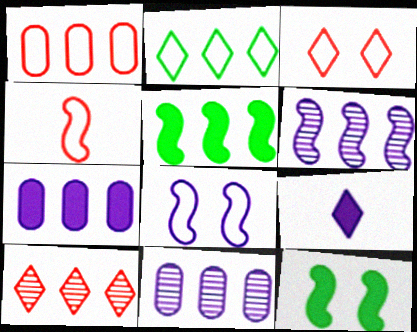[[1, 3, 4], 
[4, 6, 12], 
[8, 9, 11]]